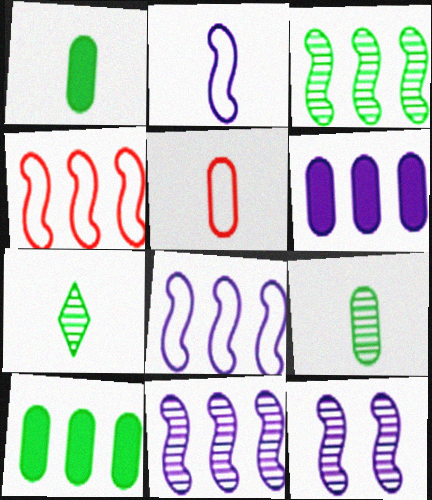[]